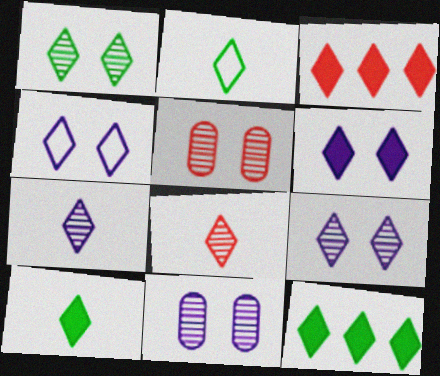[[1, 2, 12], 
[2, 3, 9], 
[3, 6, 10], 
[4, 6, 9], 
[4, 8, 12]]